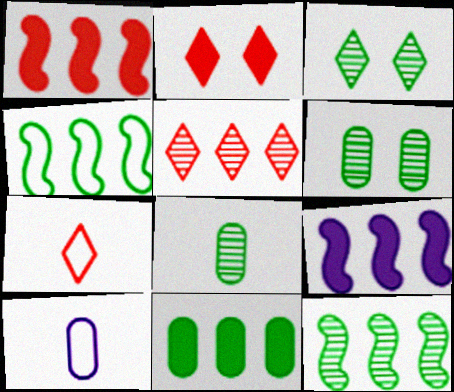[[1, 3, 10], 
[2, 5, 7], 
[2, 10, 12], 
[3, 8, 12], 
[6, 7, 9]]